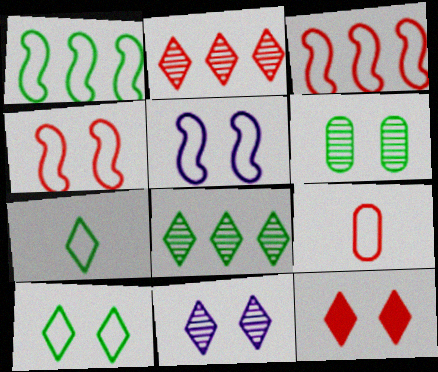[[5, 6, 12], 
[10, 11, 12]]